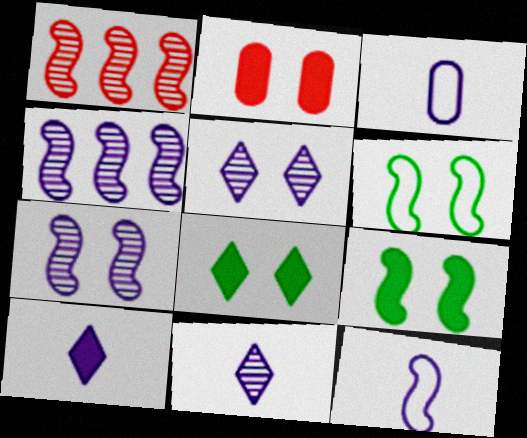[[1, 3, 8], 
[1, 9, 12], 
[2, 5, 6]]